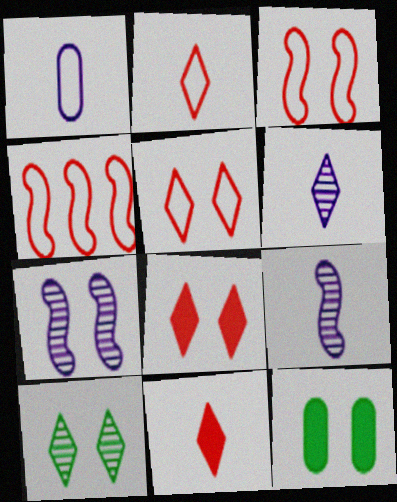[[4, 6, 12], 
[5, 7, 12]]